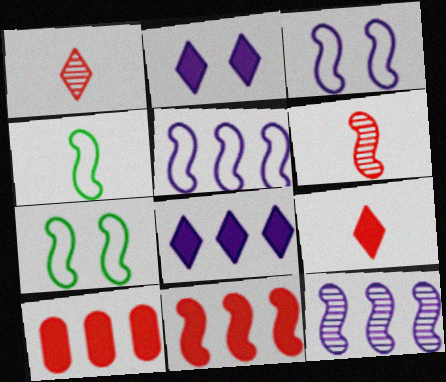[]